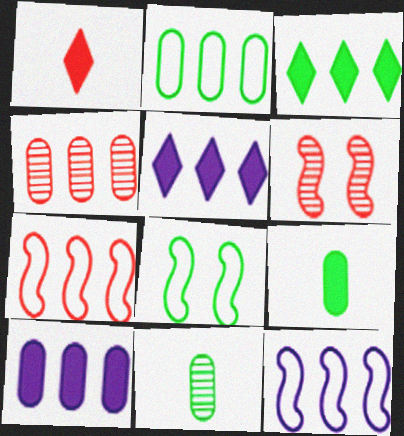[[2, 4, 10], 
[3, 4, 12], 
[3, 8, 11]]